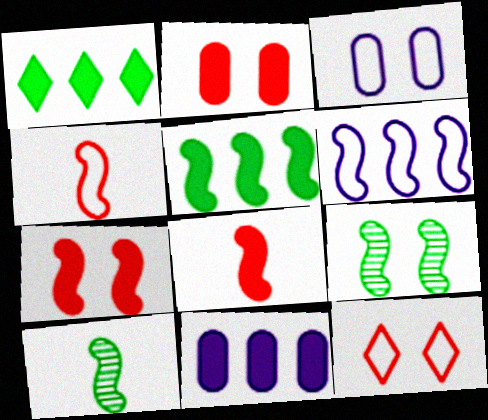[[6, 7, 10], 
[6, 8, 9], 
[10, 11, 12]]